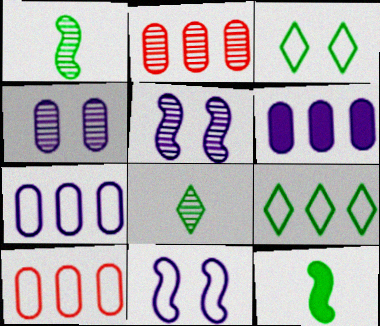[[2, 5, 8]]